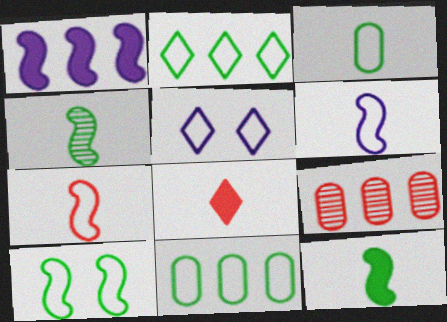[[1, 2, 9], 
[2, 3, 10], 
[5, 7, 11], 
[5, 9, 12]]